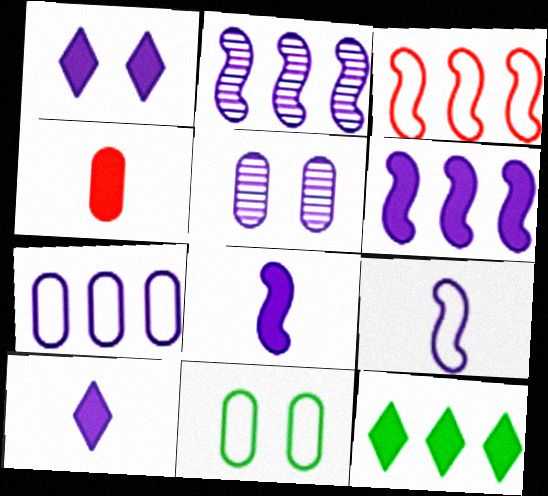[]